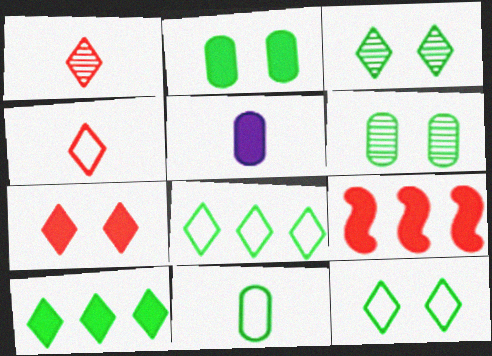[]